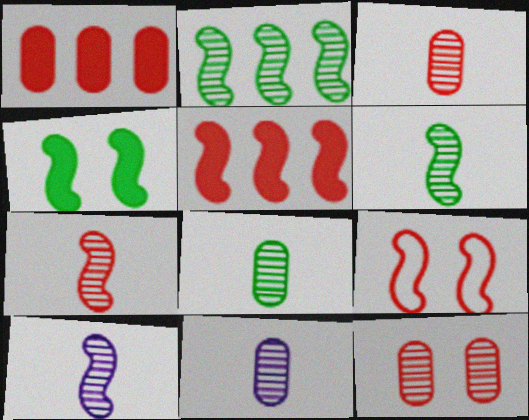[[3, 8, 11], 
[5, 7, 9], 
[6, 7, 10]]